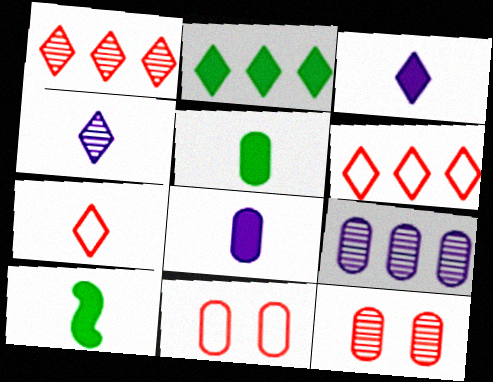[[5, 9, 11]]